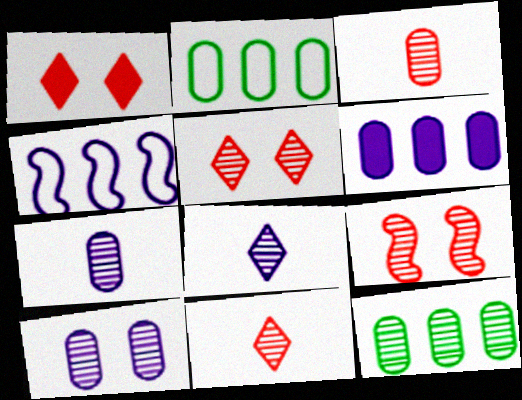[[3, 10, 12], 
[8, 9, 12]]